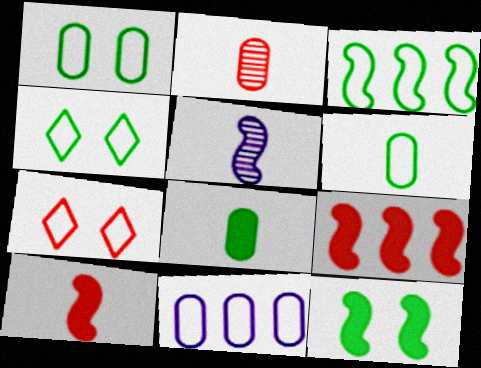[[2, 7, 9], 
[3, 4, 6]]